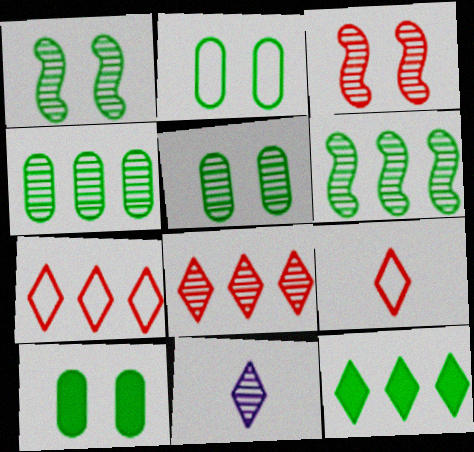[[2, 5, 10], 
[3, 4, 11]]